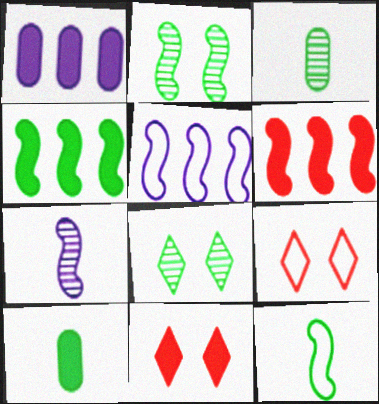[[2, 4, 12], 
[3, 5, 11]]